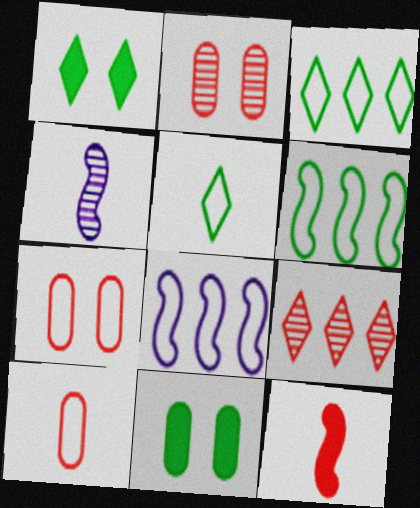[[5, 7, 8], 
[7, 9, 12]]